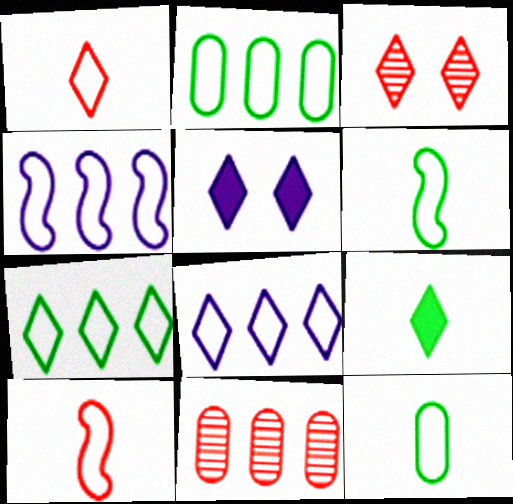[[3, 8, 9], 
[5, 6, 11]]